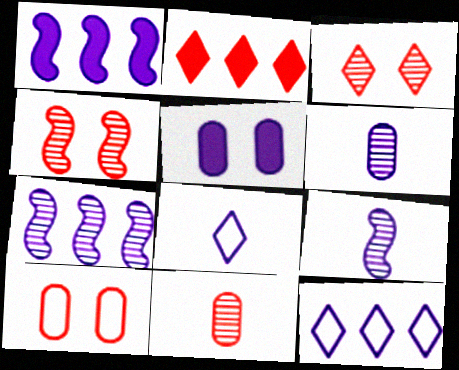[[5, 7, 8], 
[5, 9, 12]]